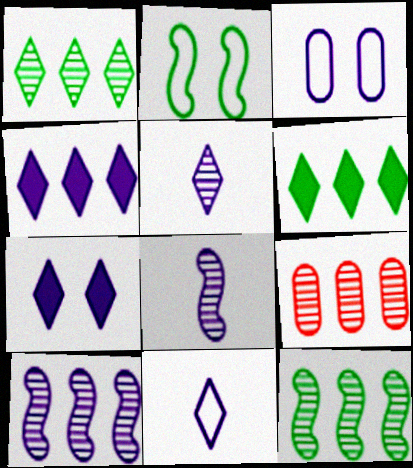[[1, 9, 10], 
[3, 4, 8]]